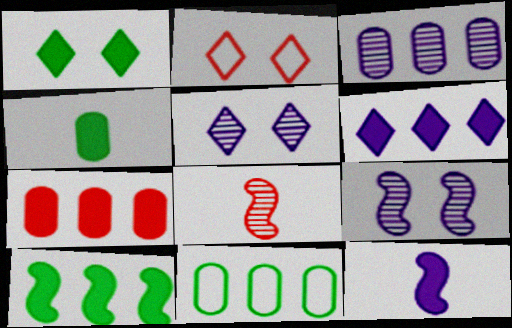[[1, 2, 5], 
[1, 4, 10], 
[1, 7, 12], 
[2, 7, 8], 
[3, 7, 11], 
[6, 7, 10]]